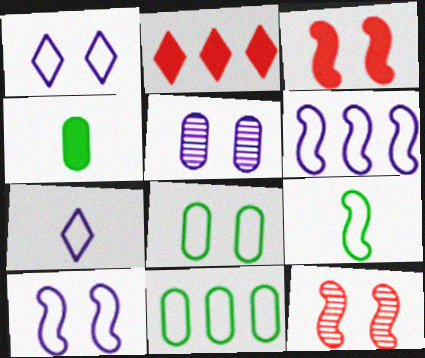[[2, 5, 9]]